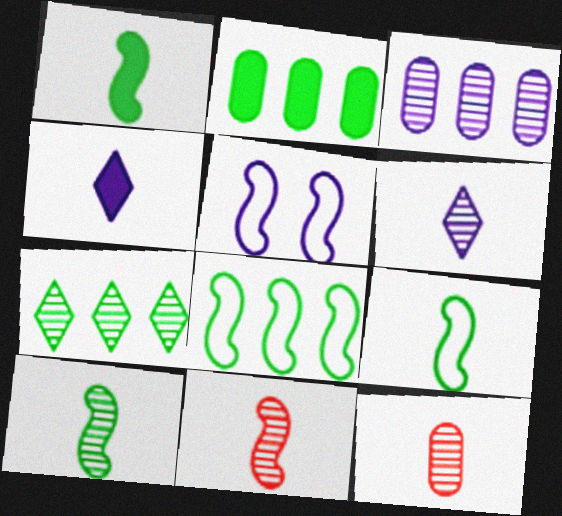[[1, 9, 10], 
[2, 7, 8], 
[3, 4, 5], 
[4, 9, 12], 
[6, 10, 12]]